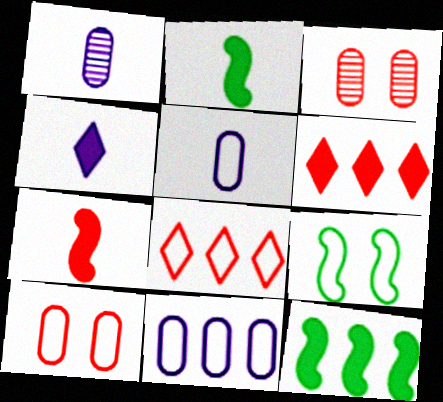[[1, 6, 9], 
[3, 7, 8], 
[5, 8, 9]]